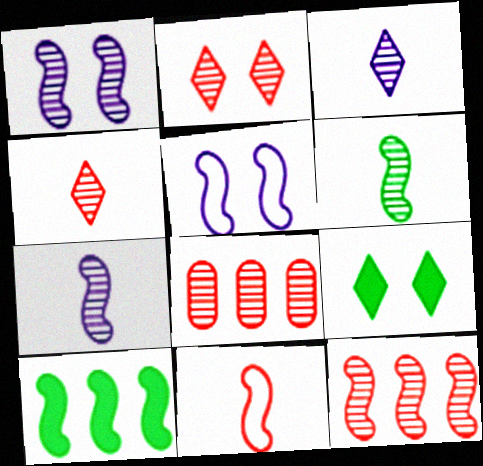[[1, 6, 12], 
[1, 10, 11]]